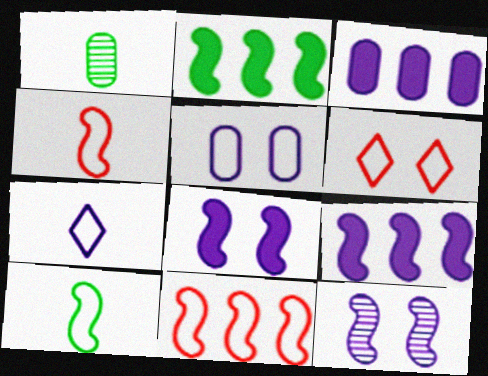[[1, 6, 9], 
[2, 4, 12], 
[3, 7, 12]]